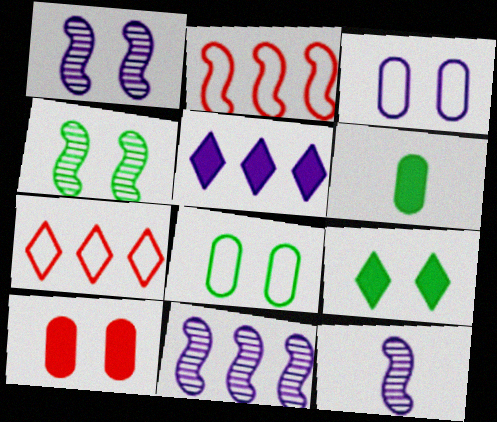[[1, 6, 7], 
[1, 11, 12], 
[3, 5, 12], 
[4, 8, 9]]